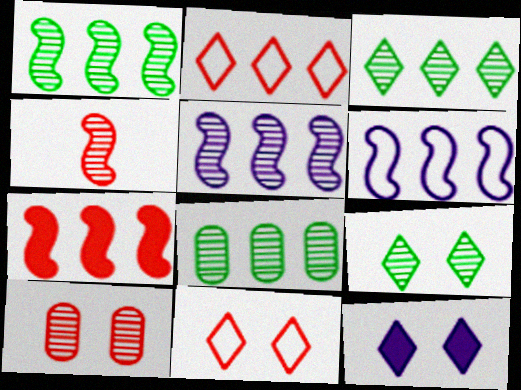[[1, 3, 8], 
[1, 6, 7], 
[9, 11, 12]]